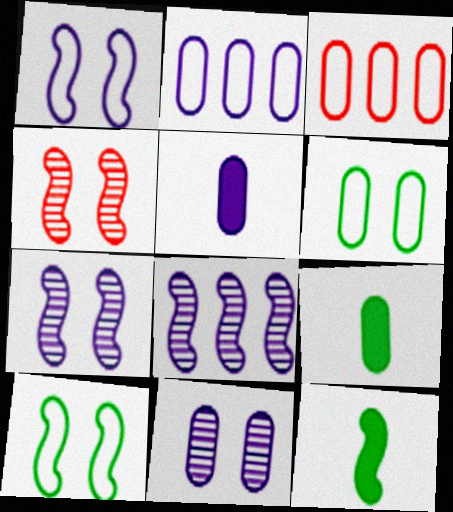[[2, 5, 11], 
[3, 9, 11]]